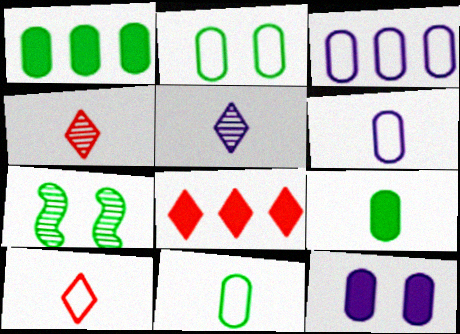[[6, 7, 8]]